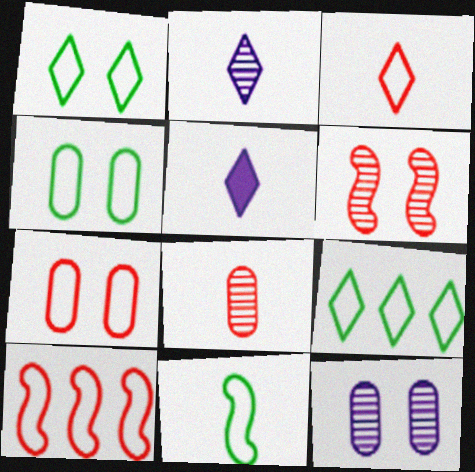[[3, 7, 10], 
[4, 9, 11], 
[5, 8, 11]]